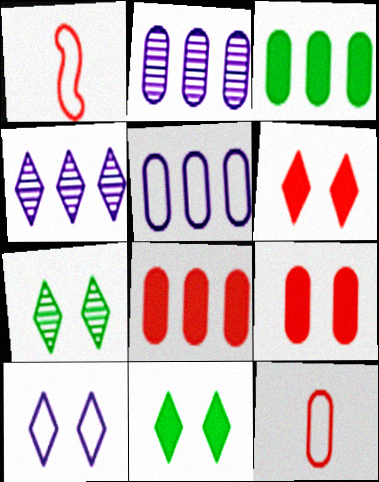[[1, 2, 11], 
[6, 7, 10]]